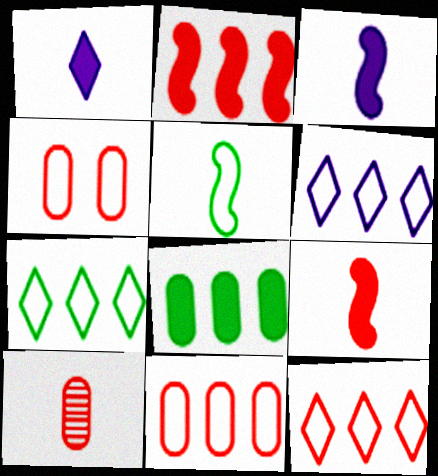[[1, 5, 10], 
[4, 5, 6], 
[6, 7, 12]]